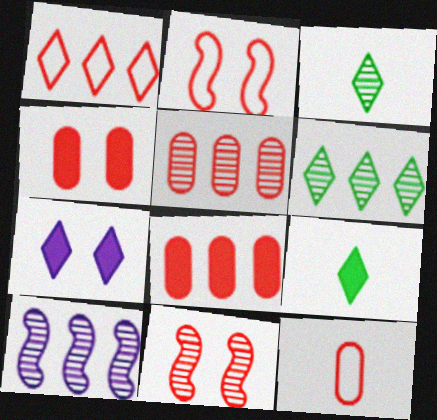[[1, 2, 12], 
[1, 3, 7], 
[4, 5, 12], 
[5, 6, 10]]